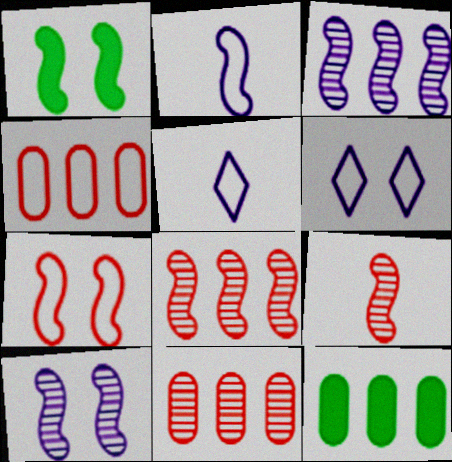[[1, 2, 8], 
[1, 5, 11], 
[1, 7, 10], 
[6, 9, 12]]